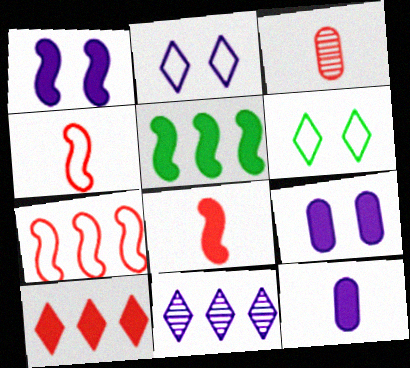[[1, 5, 8], 
[2, 3, 5]]